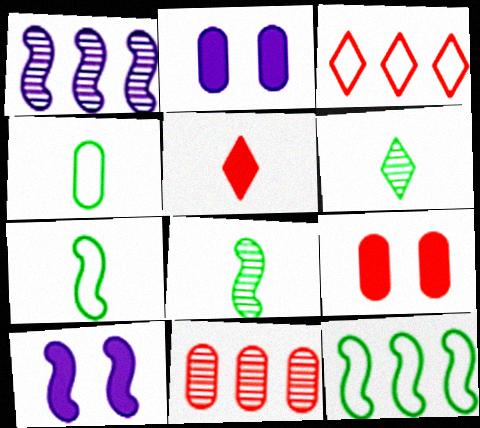[[2, 3, 8], 
[2, 4, 11]]